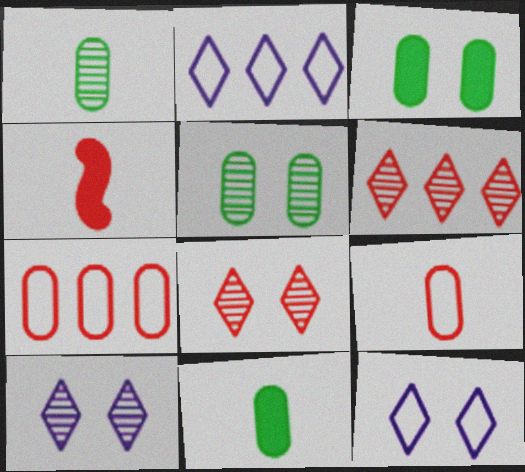[[2, 4, 5], 
[4, 7, 8]]